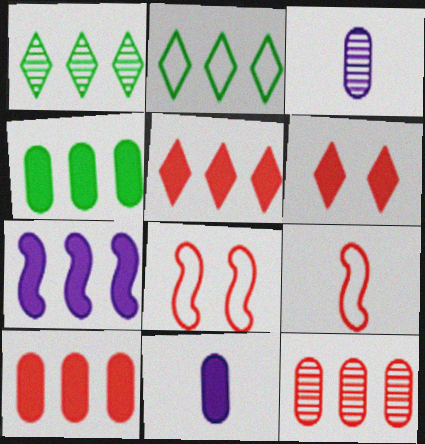[[1, 8, 11], 
[2, 7, 12], 
[4, 5, 7], 
[6, 9, 12]]